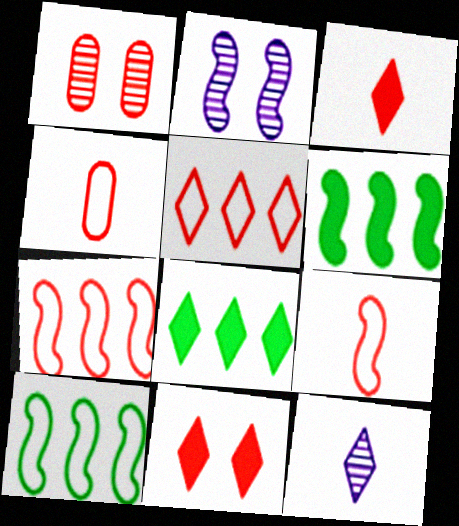[[1, 3, 7], 
[2, 4, 8], 
[2, 6, 9]]